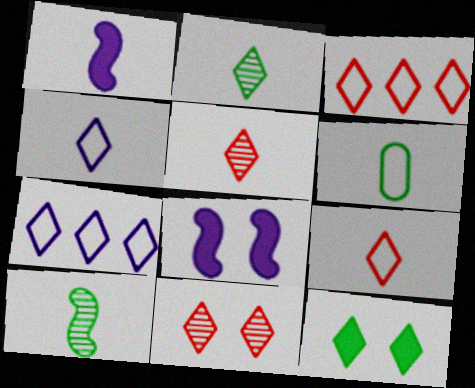[[1, 5, 6], 
[5, 7, 12]]